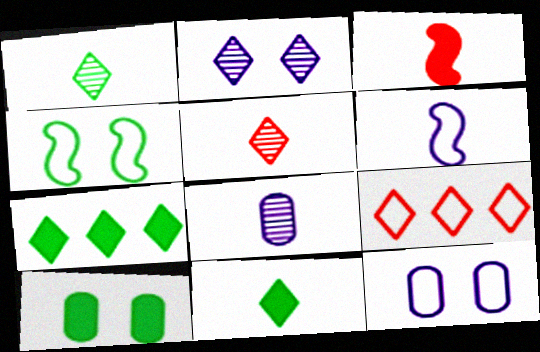[[2, 9, 11]]